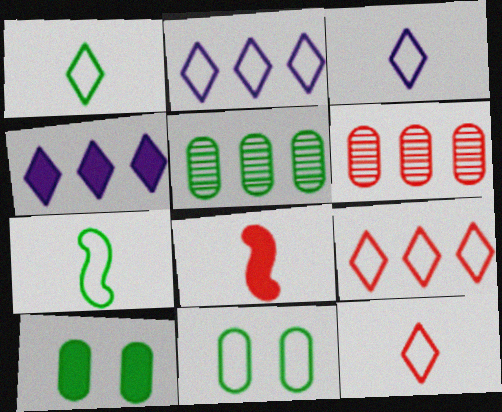[[1, 3, 12], 
[4, 8, 10]]